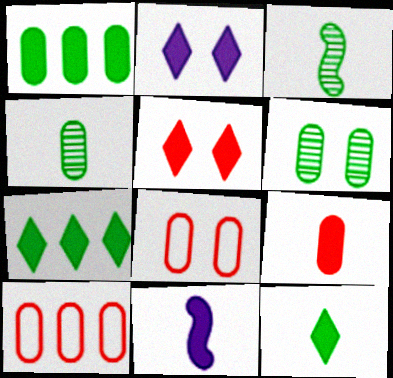[[1, 5, 11], 
[2, 3, 10], 
[9, 11, 12]]